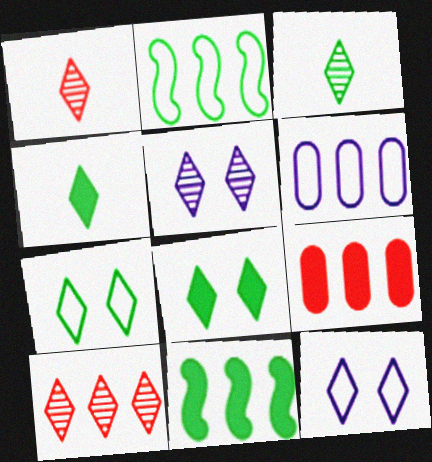[[3, 5, 10], 
[4, 10, 12], 
[6, 10, 11]]